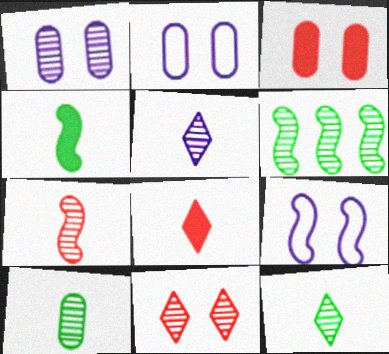[[2, 6, 8], 
[5, 7, 10]]